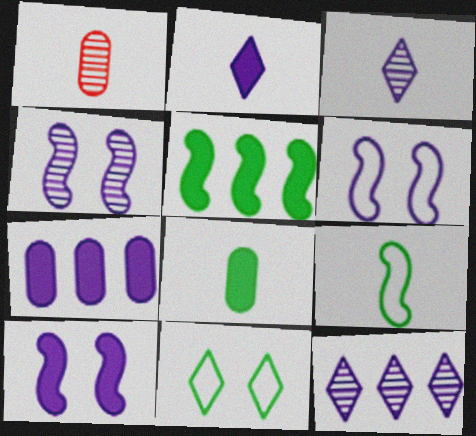[[1, 2, 9], 
[2, 7, 10], 
[3, 6, 7], 
[4, 6, 10]]